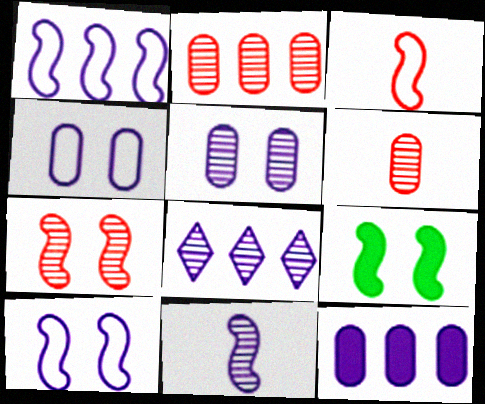[[1, 8, 12], 
[5, 8, 11], 
[7, 9, 10]]